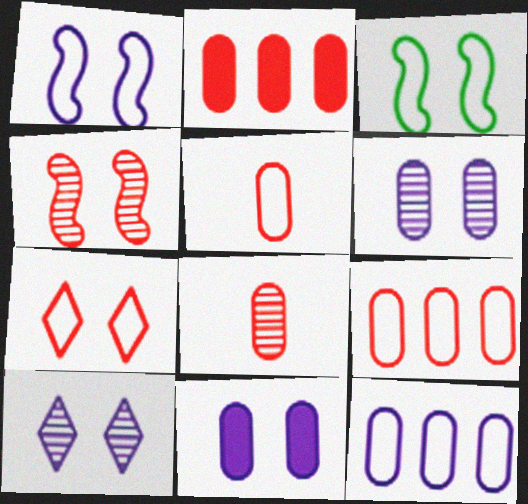[[1, 10, 11]]